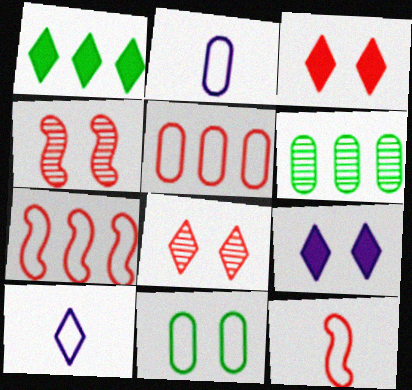[[1, 2, 4], 
[1, 8, 10], 
[2, 5, 11], 
[4, 9, 11], 
[6, 9, 12], 
[7, 10, 11]]